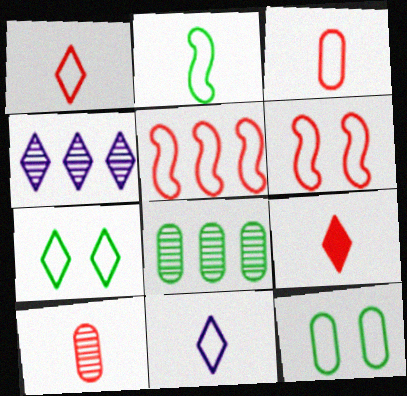[[2, 3, 11], 
[4, 7, 9], 
[5, 11, 12]]